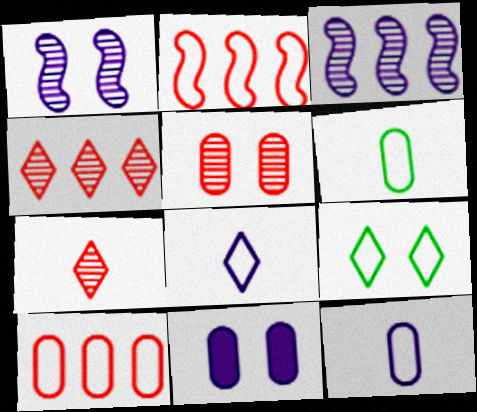[[2, 9, 12], 
[3, 8, 11]]